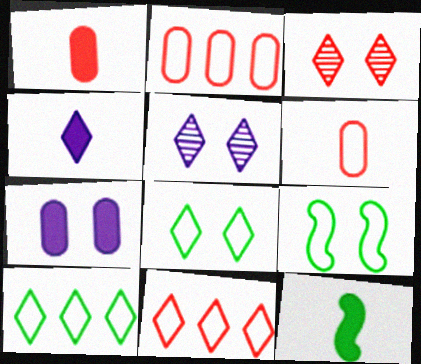[[1, 4, 12], 
[2, 5, 12], 
[3, 4, 10], 
[3, 7, 9]]